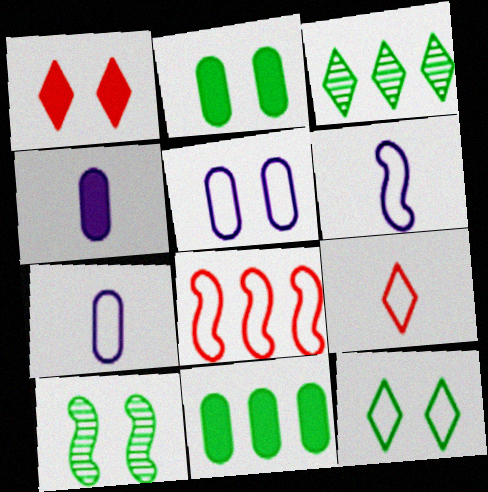[[1, 5, 10], 
[2, 10, 12], 
[7, 8, 12]]